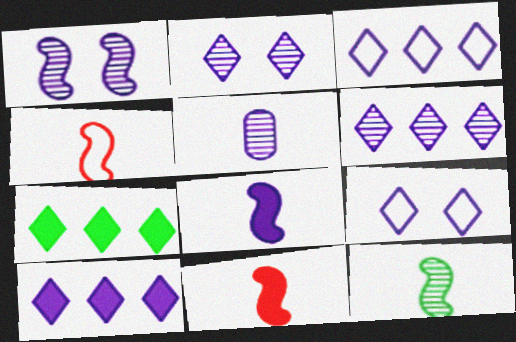[[1, 5, 6], 
[3, 6, 10], 
[4, 8, 12]]